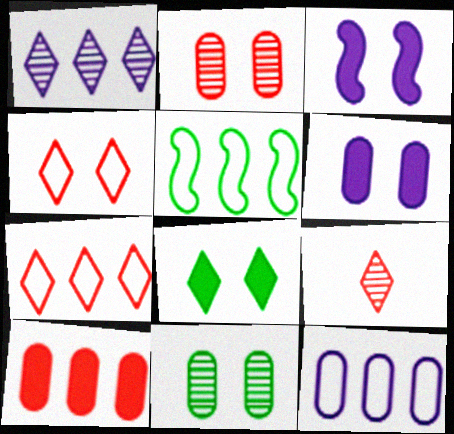[[1, 5, 10], 
[3, 4, 11], 
[5, 6, 9], 
[5, 7, 12]]